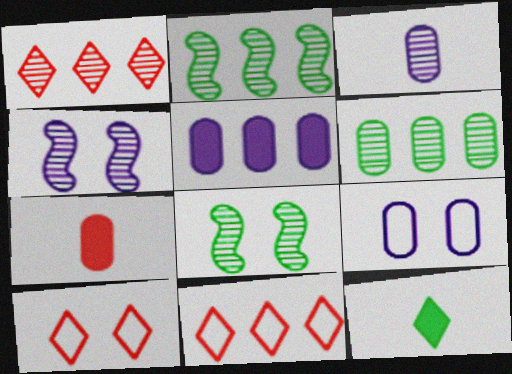[[1, 3, 8], 
[2, 5, 11], 
[3, 5, 9], 
[6, 7, 9]]